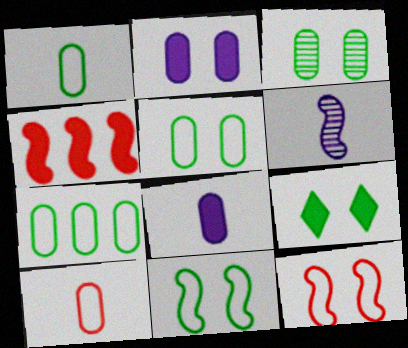[[1, 5, 7], 
[3, 9, 11], 
[4, 6, 11], 
[4, 8, 9]]